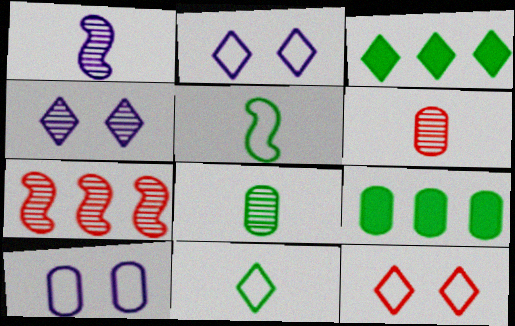[[1, 9, 12], 
[4, 7, 8], 
[6, 9, 10]]